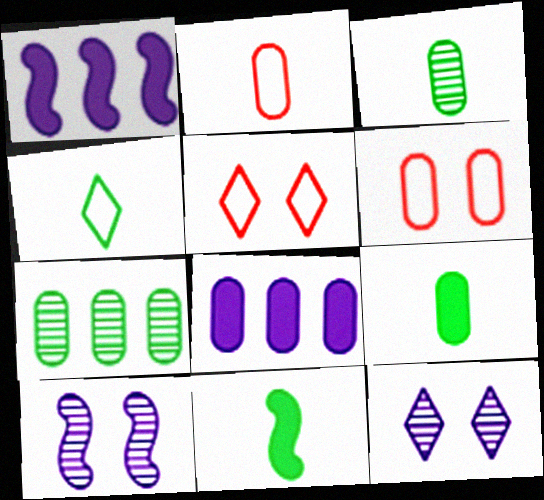[[1, 3, 5], 
[3, 4, 11], 
[3, 6, 8]]